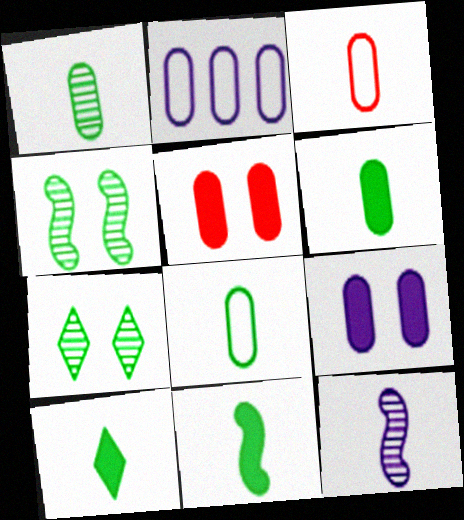[[1, 2, 5], 
[1, 6, 8], 
[3, 10, 12], 
[6, 10, 11]]